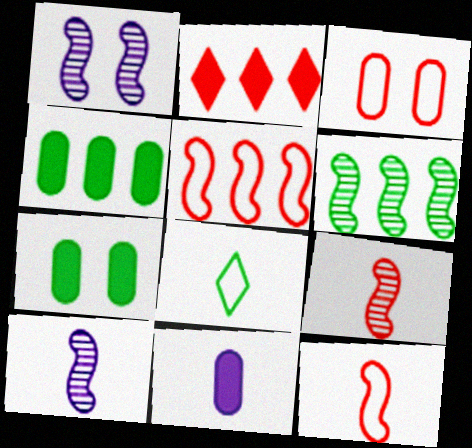[[1, 6, 9], 
[2, 3, 9], 
[6, 7, 8], 
[8, 9, 11]]